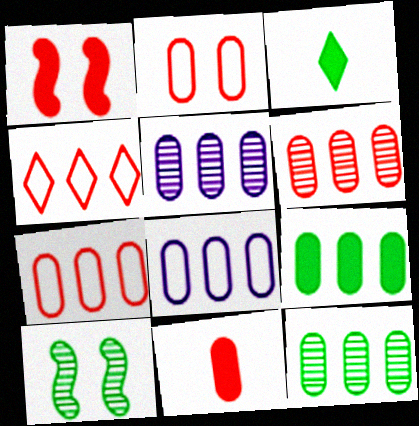[[2, 6, 11], 
[5, 6, 12], 
[5, 7, 9], 
[6, 8, 9]]